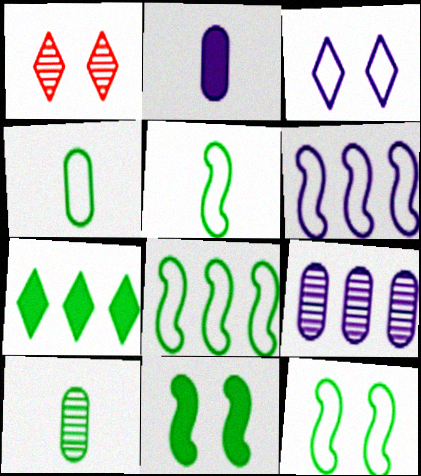[[1, 2, 8], 
[5, 8, 12], 
[7, 10, 12]]